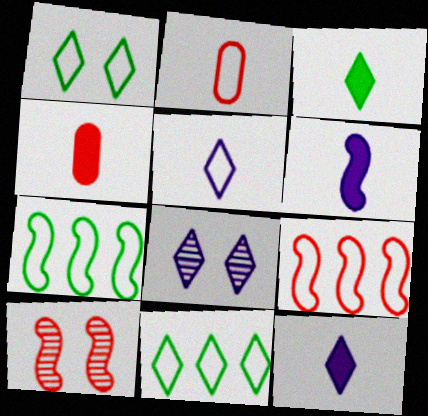[[3, 4, 6], 
[4, 7, 8], 
[6, 7, 10]]